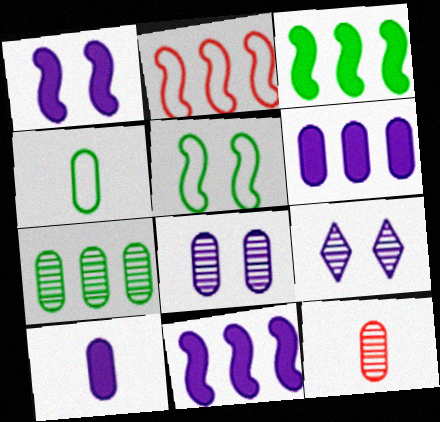[[4, 10, 12], 
[7, 8, 12]]